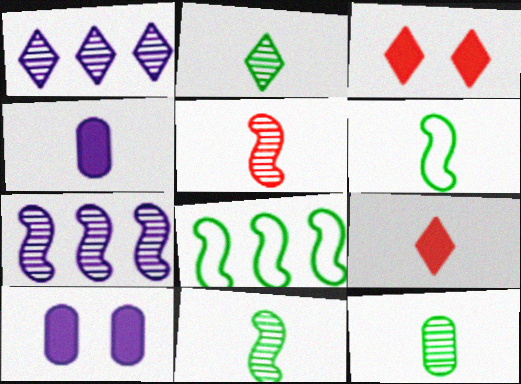[[2, 11, 12]]